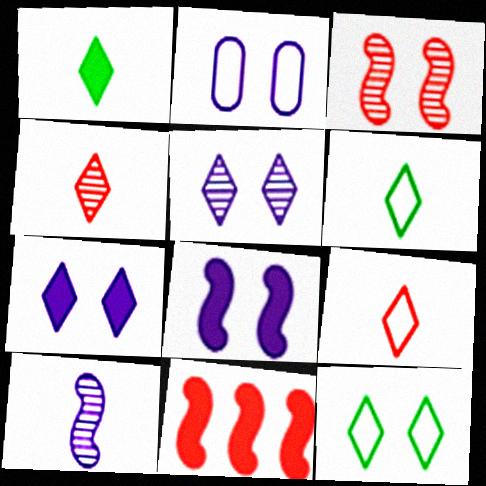[[2, 5, 8]]